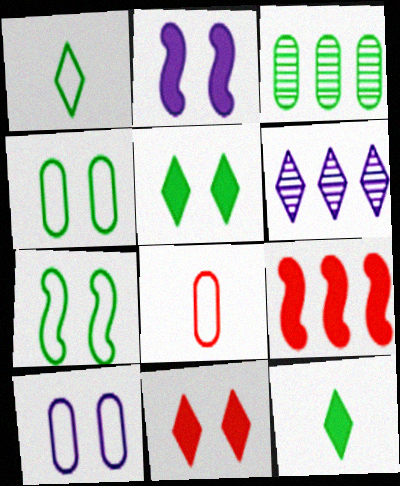[[1, 6, 11], 
[3, 7, 12]]